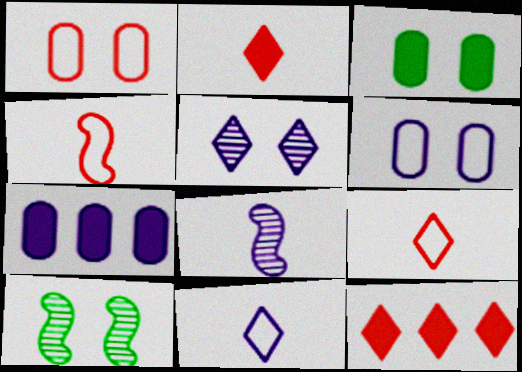[[7, 9, 10]]